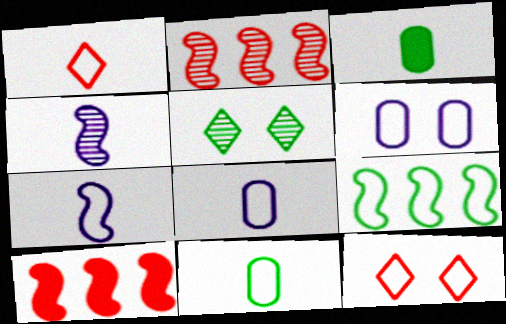[[1, 3, 4], 
[1, 6, 9], 
[1, 7, 11], 
[3, 5, 9], 
[5, 8, 10], 
[8, 9, 12]]